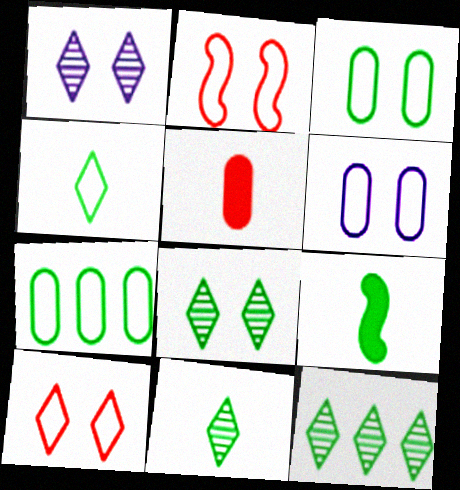[[3, 9, 12], 
[7, 8, 9], 
[8, 11, 12]]